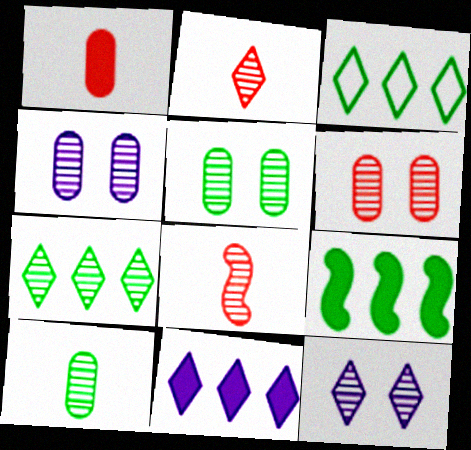[[2, 7, 12], 
[4, 5, 6], 
[4, 7, 8]]